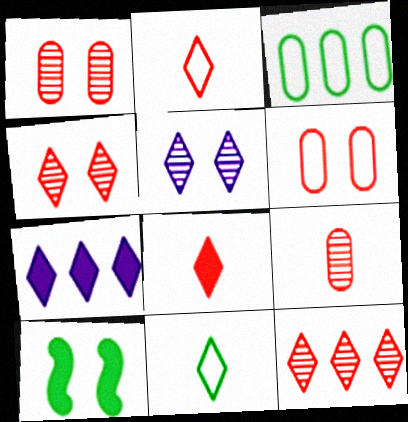[[4, 7, 11], 
[5, 6, 10]]